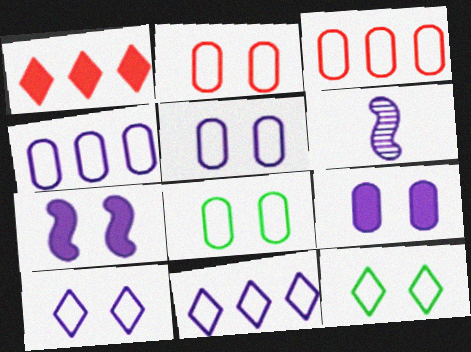[[1, 6, 8], 
[2, 5, 8], 
[6, 9, 11]]